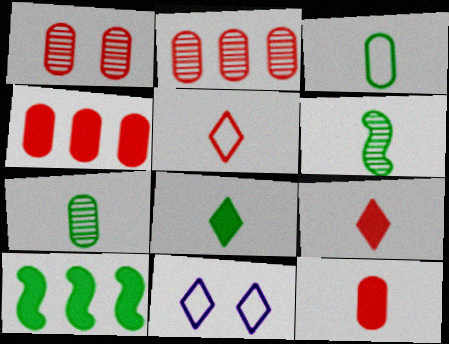[[3, 6, 8], 
[4, 6, 11]]